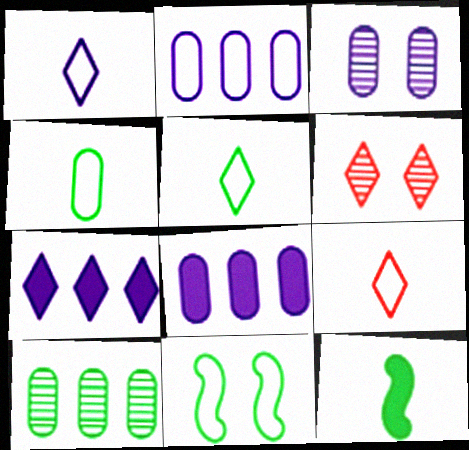[[1, 5, 9], 
[2, 6, 12], 
[2, 9, 11], 
[5, 6, 7]]